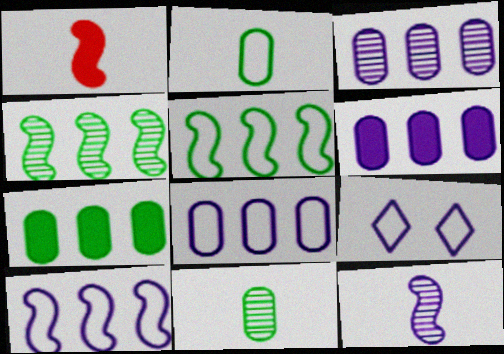[[3, 6, 8], 
[6, 9, 12]]